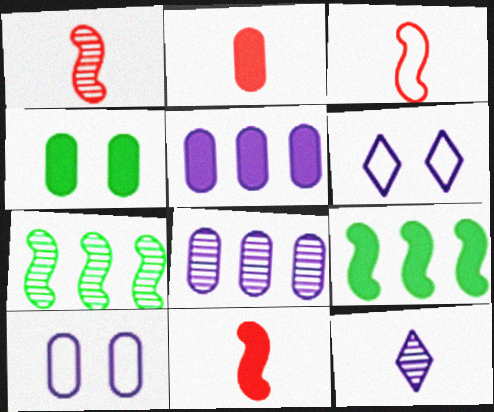[[1, 3, 11], 
[2, 4, 5], 
[2, 6, 7]]